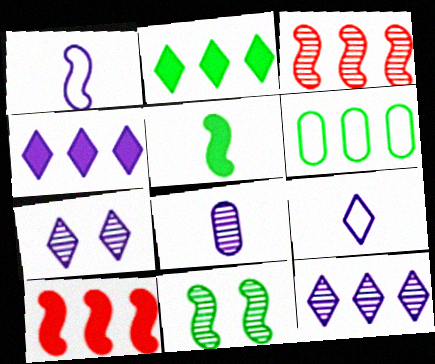[[1, 10, 11], 
[3, 4, 6], 
[4, 7, 9], 
[6, 10, 12]]